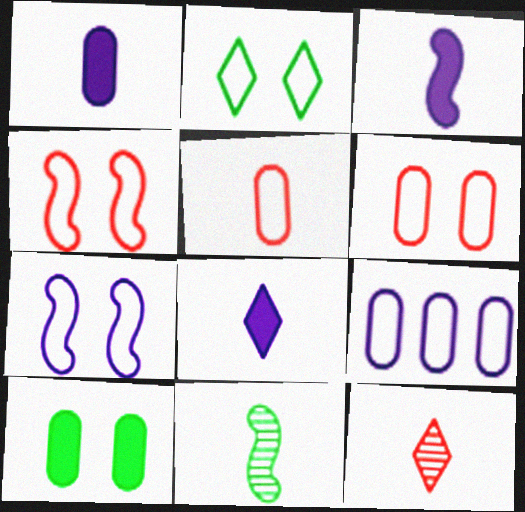[[1, 3, 8], 
[2, 6, 7], 
[5, 8, 11]]